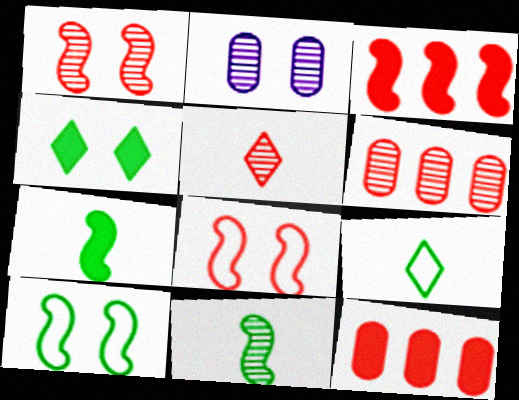[[1, 5, 6], 
[2, 3, 9], 
[2, 4, 8], 
[5, 8, 12]]